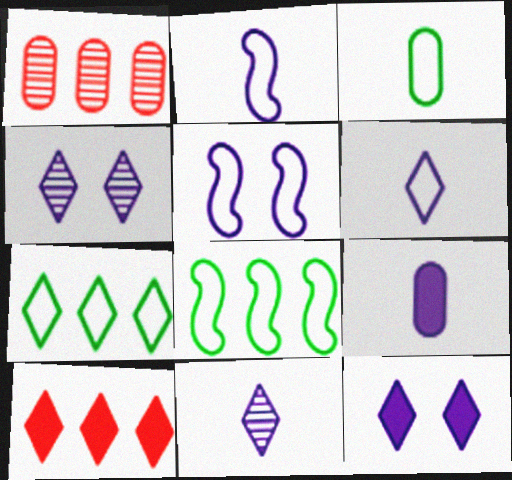[[2, 9, 11]]